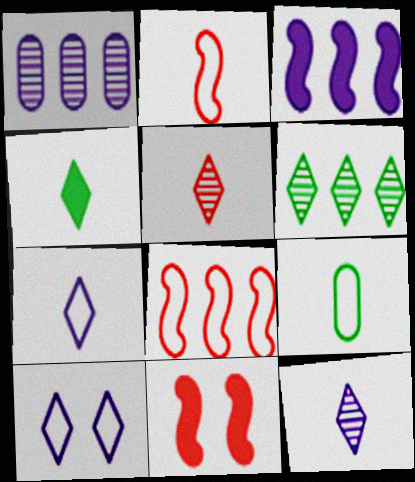[[2, 7, 9], 
[4, 5, 7], 
[8, 9, 10]]